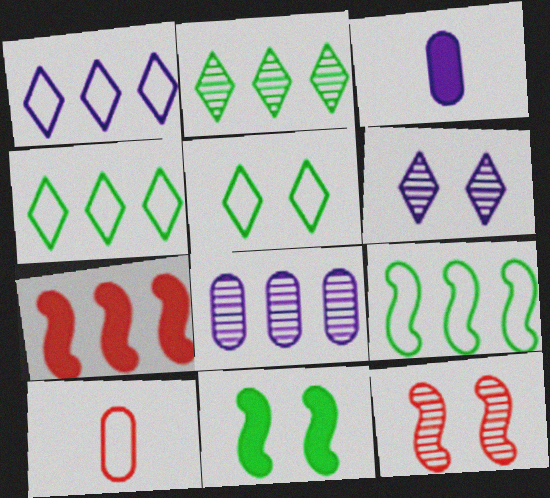[[3, 4, 12], 
[4, 7, 8]]